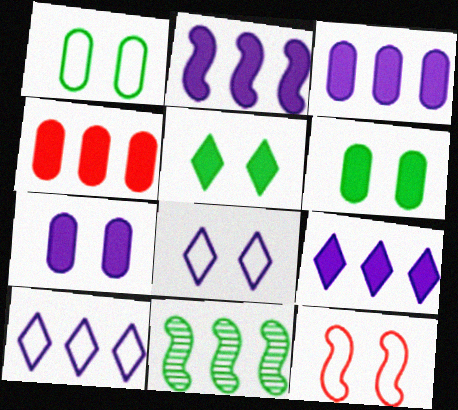[[1, 8, 12], 
[2, 3, 9], 
[4, 10, 11]]